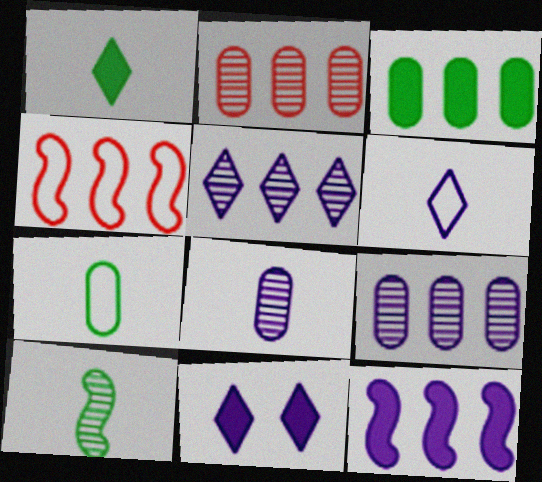[[1, 7, 10], 
[3, 4, 5], 
[5, 6, 11]]